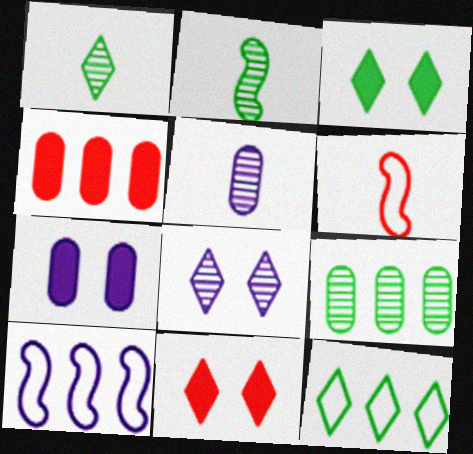[[1, 3, 12]]